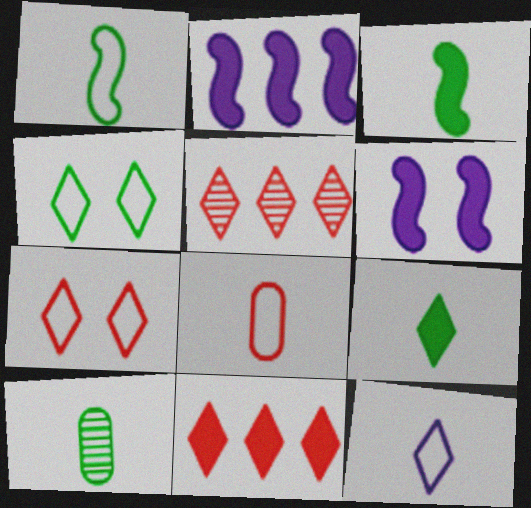[[1, 8, 12], 
[1, 9, 10], 
[2, 7, 10]]